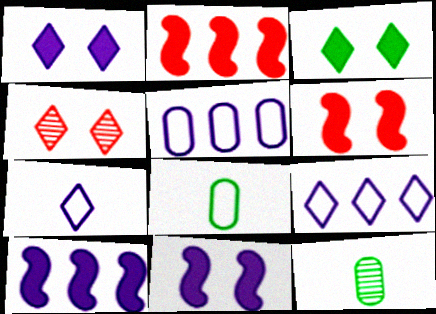[[4, 8, 10], 
[6, 9, 12]]